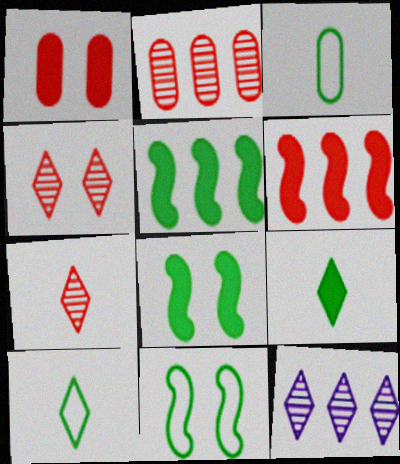[]